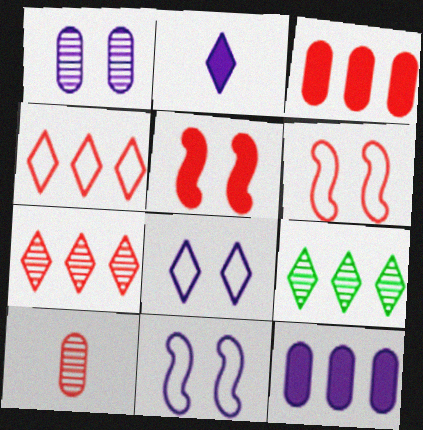[[4, 5, 10]]